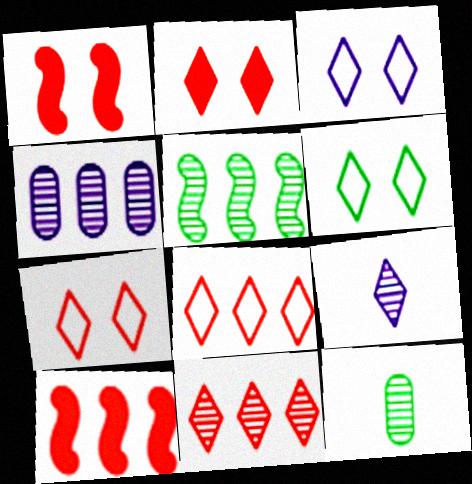[[3, 6, 7], 
[3, 10, 12], 
[4, 5, 11]]